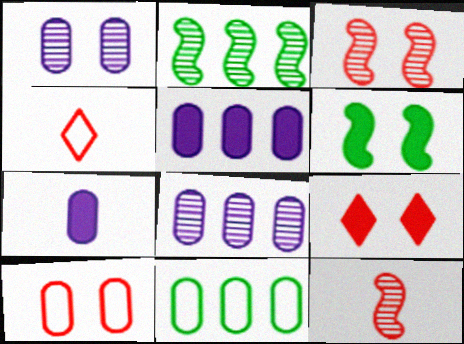[[3, 9, 10], 
[4, 6, 8]]